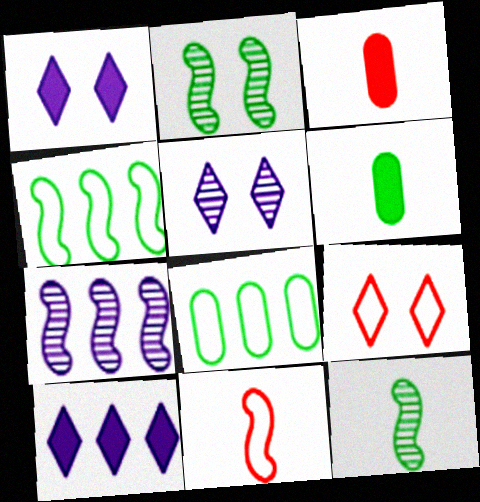[[3, 4, 5], 
[6, 7, 9]]